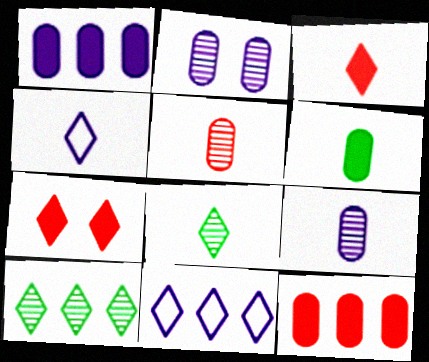[[3, 4, 8], 
[4, 7, 10], 
[7, 8, 11]]